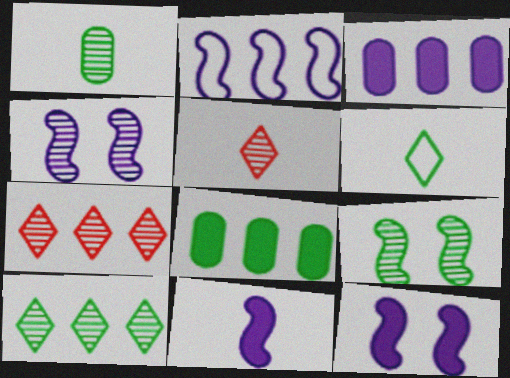[[1, 4, 7], 
[1, 9, 10], 
[2, 4, 11], 
[2, 7, 8], 
[6, 8, 9]]